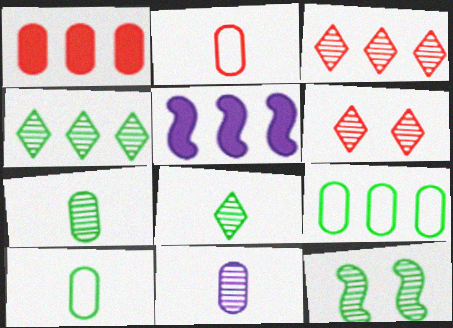[[3, 5, 9], 
[3, 11, 12], 
[4, 7, 12], 
[5, 6, 10]]